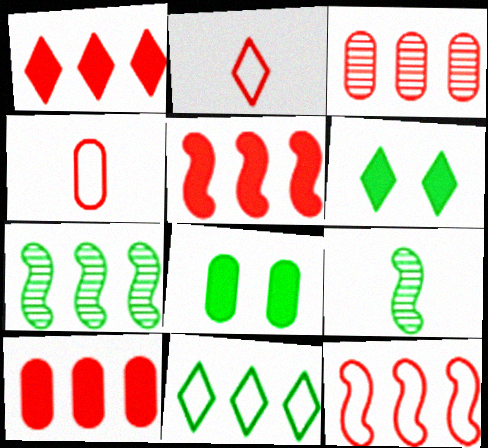[[1, 3, 12], 
[1, 5, 10], 
[8, 9, 11]]